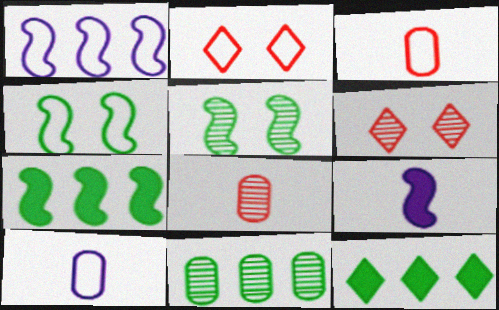[[2, 9, 11], 
[6, 7, 10]]